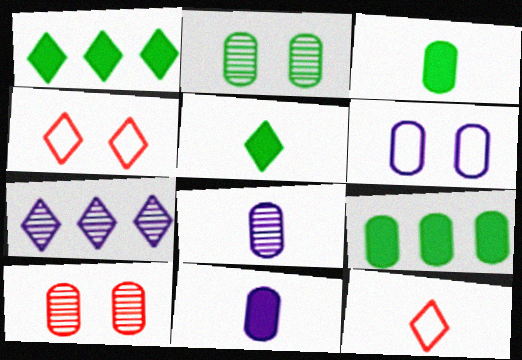[[4, 5, 7]]